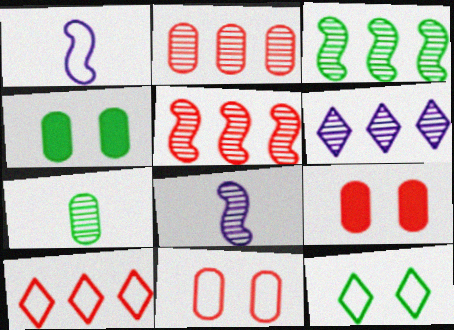[[2, 3, 6], 
[4, 8, 10]]